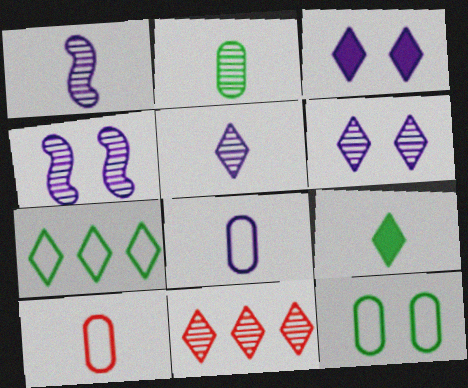[[1, 9, 10], 
[2, 4, 11]]